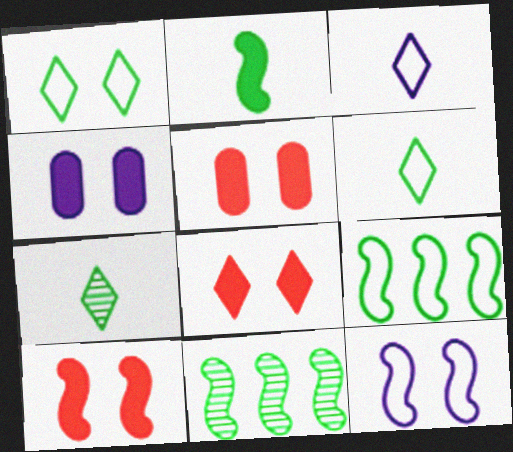[[3, 5, 11], 
[5, 8, 10]]